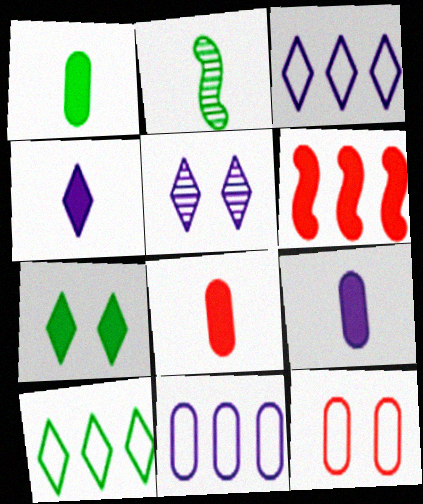[[1, 8, 9], 
[3, 4, 5], 
[6, 7, 9]]